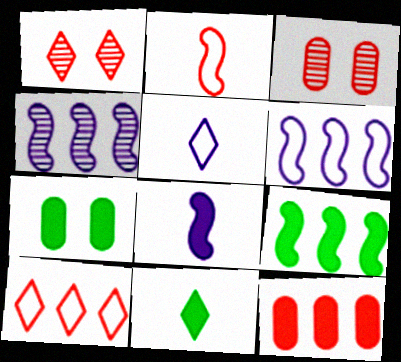[[1, 2, 12], 
[3, 5, 9], 
[3, 6, 11], 
[7, 9, 11]]